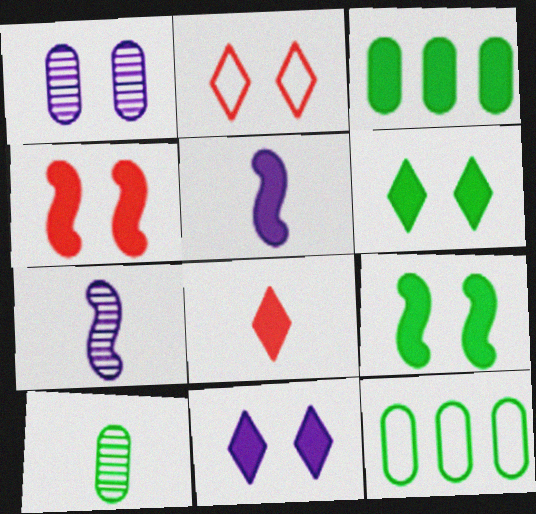[[1, 2, 9], 
[2, 3, 7]]